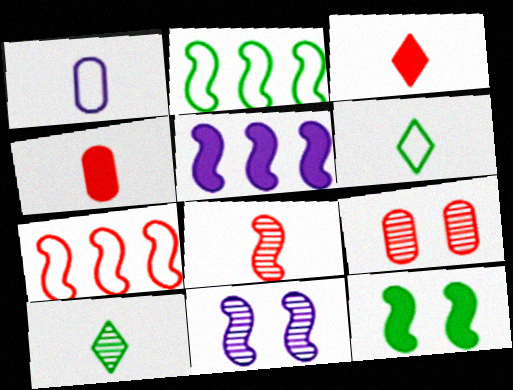[[3, 7, 9], 
[5, 6, 9]]